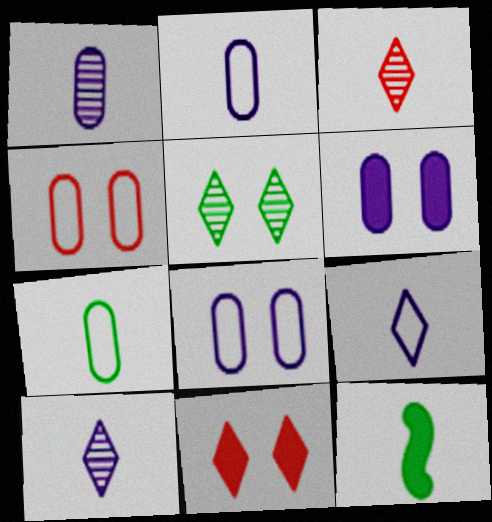[[2, 3, 12]]